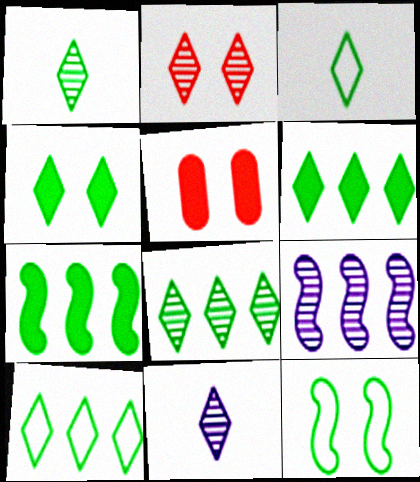[[1, 4, 10], 
[2, 8, 11], 
[3, 4, 8], 
[3, 5, 9], 
[6, 8, 10]]